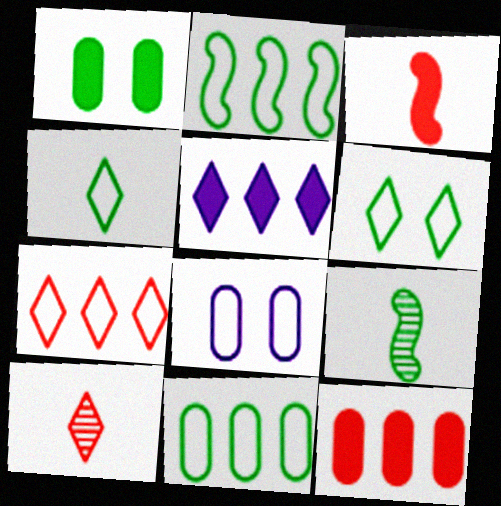[[1, 3, 5], 
[5, 6, 10]]